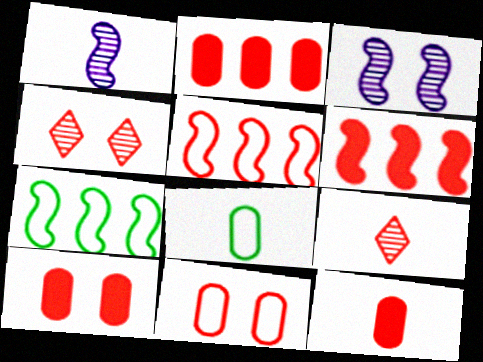[[2, 10, 12], 
[4, 5, 12], 
[5, 9, 10], 
[6, 9, 11]]